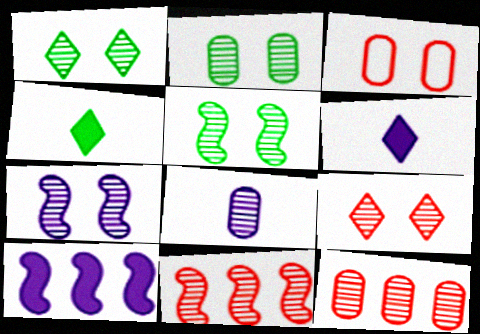[[1, 2, 5], 
[1, 8, 11], 
[2, 7, 9], 
[2, 8, 12]]